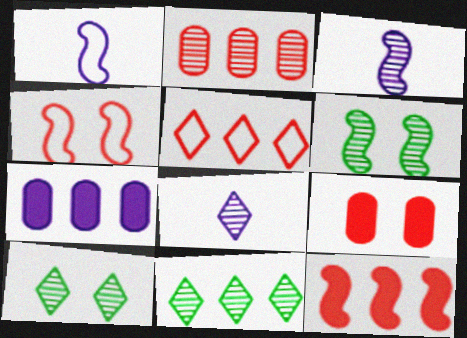[[1, 6, 12], 
[1, 9, 11], 
[2, 3, 10], 
[2, 5, 12], 
[2, 6, 8]]